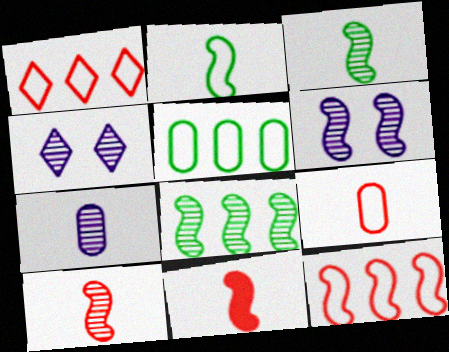[[4, 5, 11], 
[6, 8, 10]]